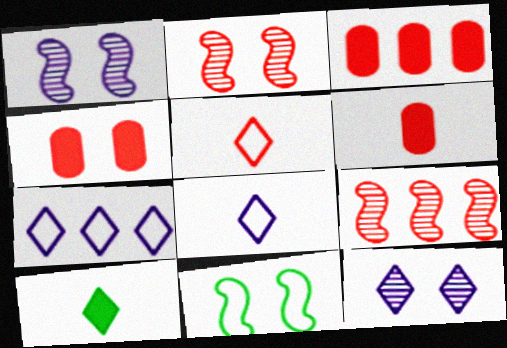[[2, 3, 5], 
[3, 4, 6], 
[4, 5, 9], 
[4, 11, 12]]